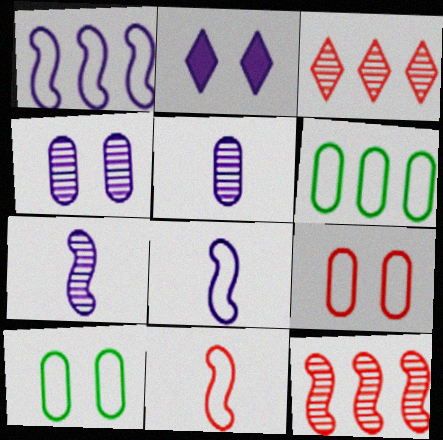[[1, 2, 5]]